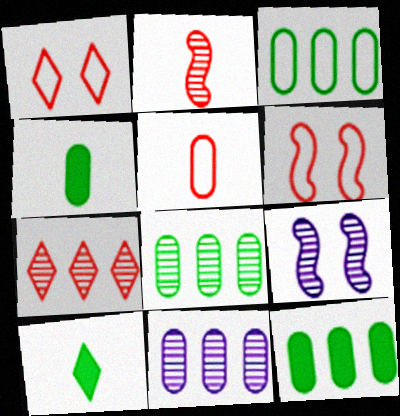[[3, 8, 12], 
[6, 10, 11]]